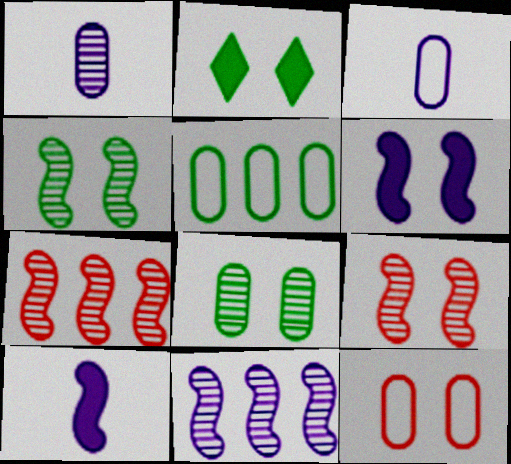[[2, 3, 7], 
[3, 5, 12]]